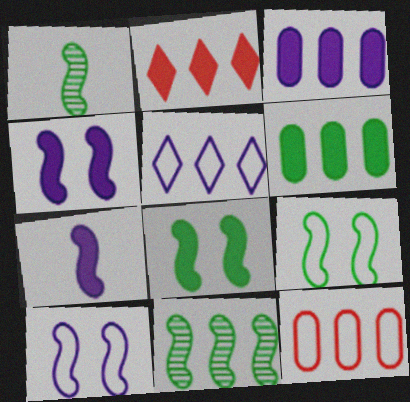[]